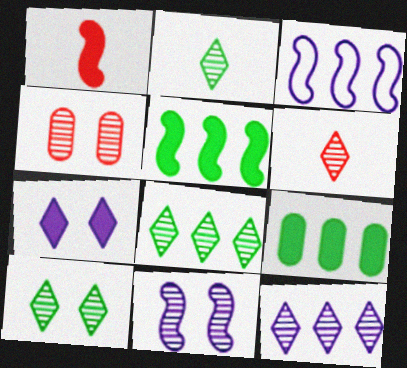[[1, 7, 9], 
[2, 8, 10], 
[4, 10, 11], 
[6, 10, 12]]